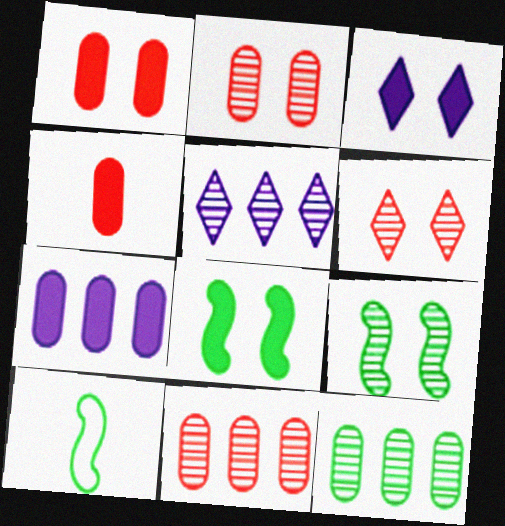[[1, 3, 8], 
[1, 5, 10], 
[3, 10, 11], 
[6, 7, 10]]